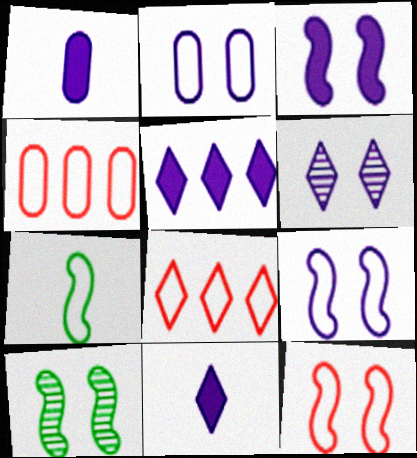[[1, 3, 5], 
[1, 8, 10], 
[2, 3, 6], 
[2, 7, 8], 
[3, 10, 12], 
[4, 10, 11]]